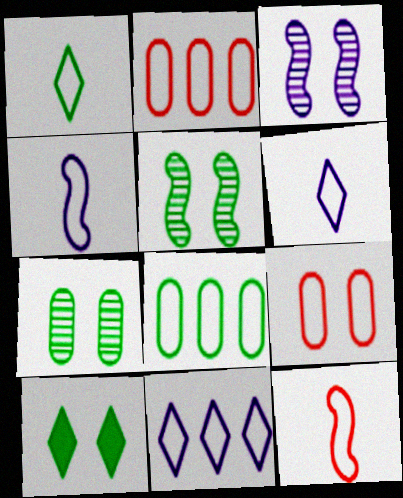[[3, 9, 10]]